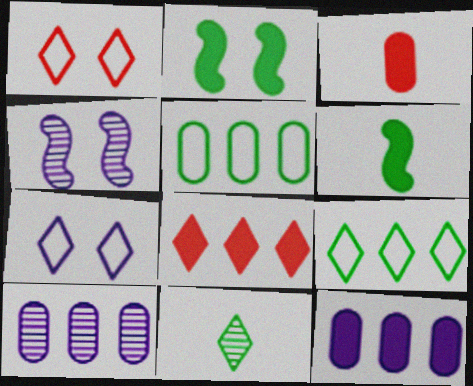[[1, 6, 10], 
[2, 5, 11], 
[3, 4, 9], 
[7, 8, 11]]